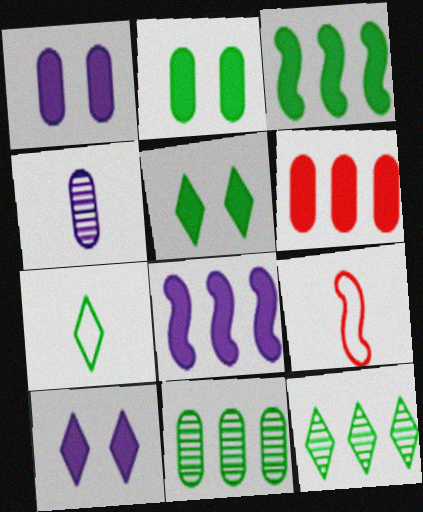[[1, 9, 12], 
[5, 7, 12], 
[9, 10, 11]]